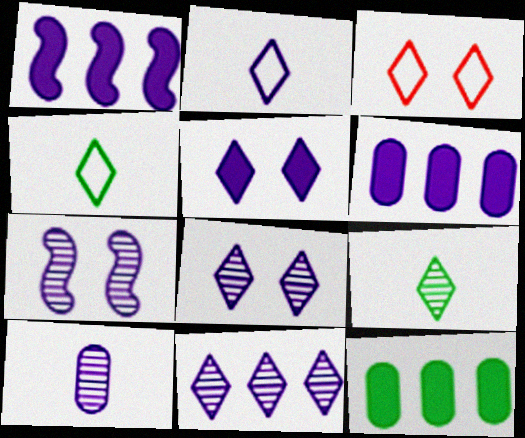[[2, 5, 11], 
[2, 6, 7], 
[7, 10, 11]]